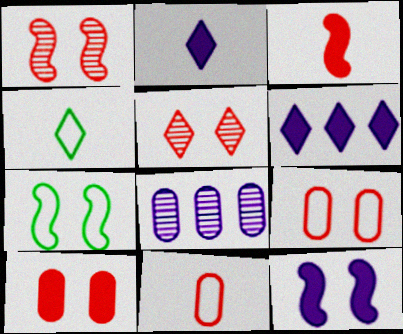[[1, 7, 12], 
[4, 5, 6]]